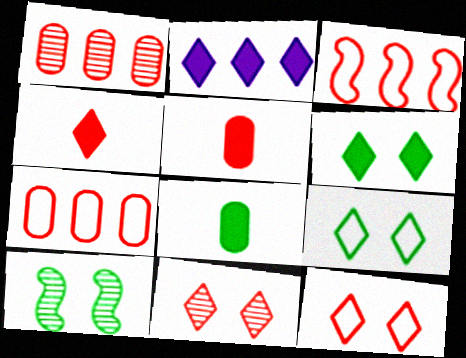[[2, 4, 6], 
[3, 5, 11]]